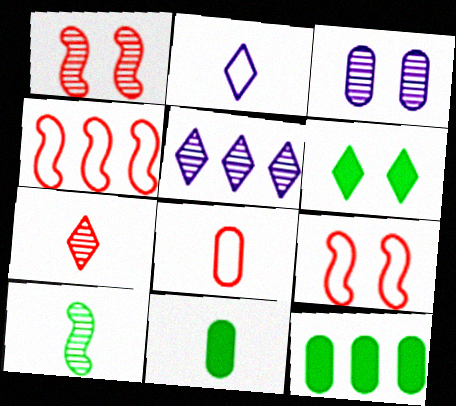[[1, 2, 12], 
[3, 6, 9], 
[3, 8, 12], 
[4, 5, 12], 
[5, 9, 11]]